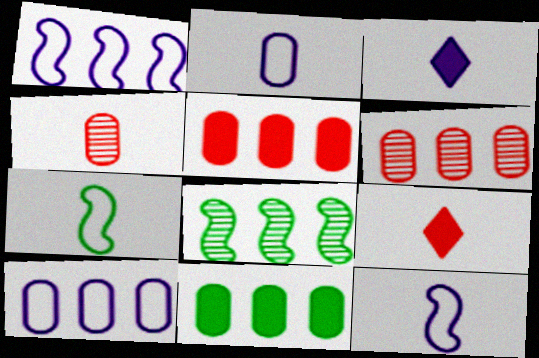[[3, 4, 7], 
[6, 10, 11]]